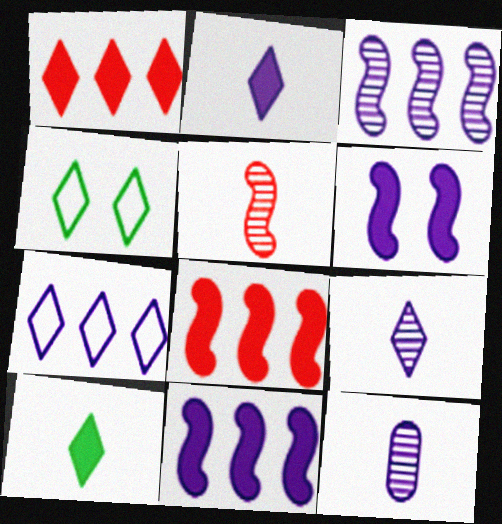[[1, 4, 9], 
[4, 8, 12], 
[6, 7, 12]]